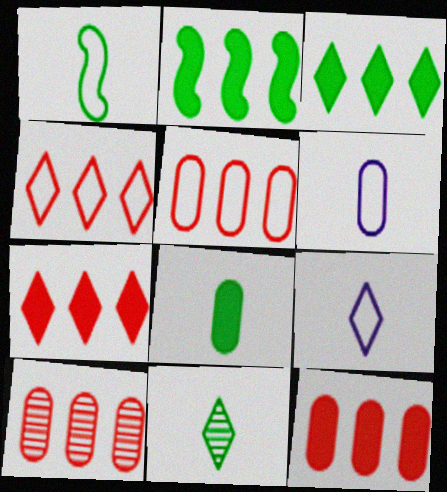[[1, 8, 11], 
[5, 10, 12]]